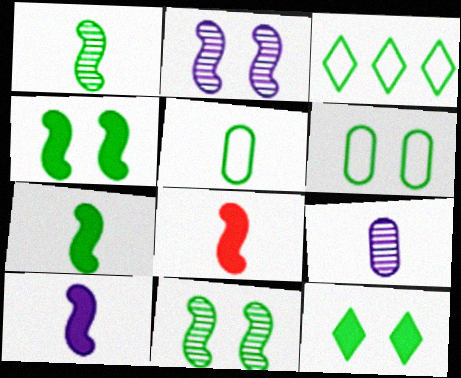[[6, 11, 12], 
[7, 8, 10]]